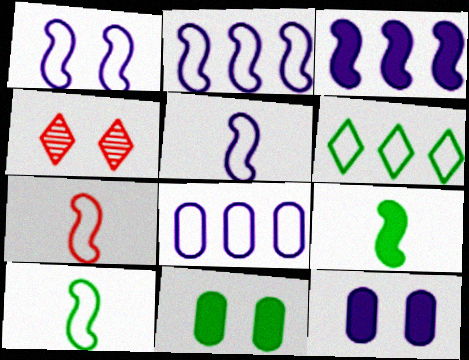[[1, 2, 5], 
[1, 4, 11], 
[4, 8, 9], 
[5, 7, 10]]